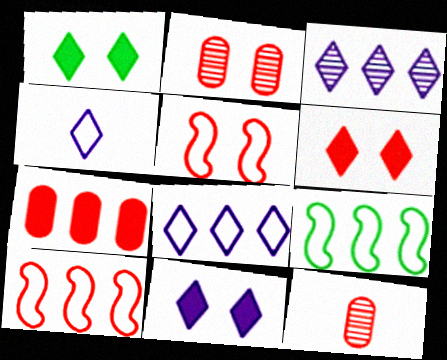[[1, 6, 11], 
[2, 5, 6], 
[3, 4, 11], 
[3, 7, 9], 
[6, 10, 12], 
[9, 11, 12]]